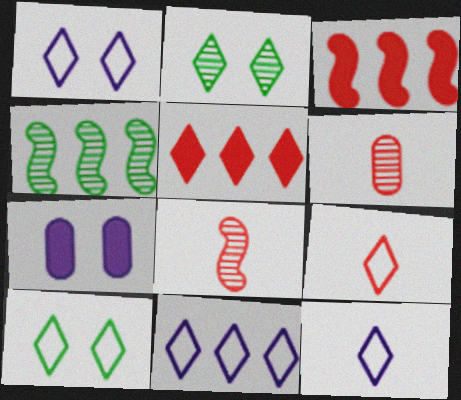[[1, 11, 12], 
[2, 5, 12], 
[4, 7, 9], 
[9, 10, 11]]